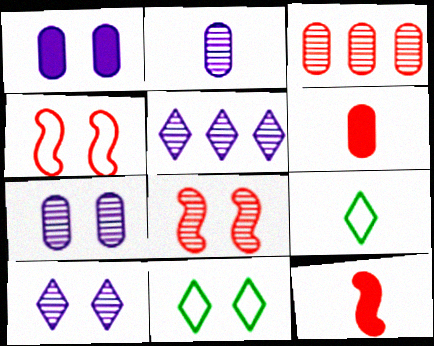[[1, 8, 11], 
[2, 9, 12]]